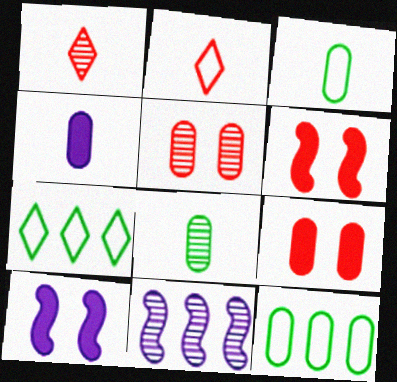[[1, 10, 12], 
[4, 5, 12]]